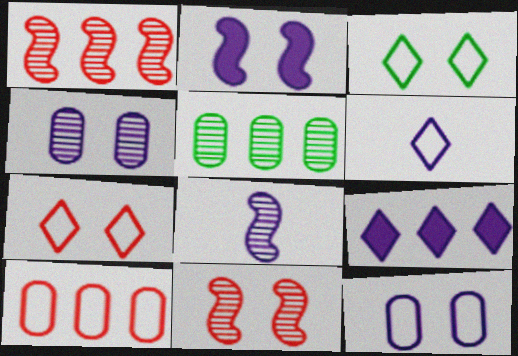[[8, 9, 12]]